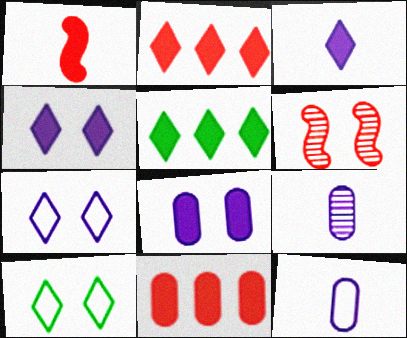[[1, 5, 8], 
[5, 6, 12], 
[6, 8, 10]]